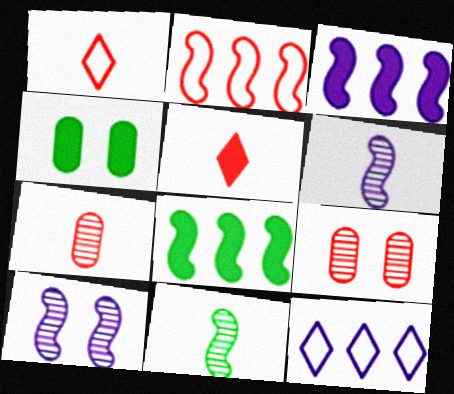[[2, 5, 9], 
[3, 4, 5]]